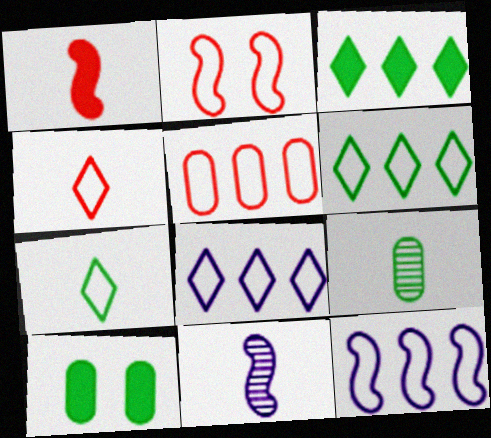[[2, 4, 5], 
[5, 6, 12]]